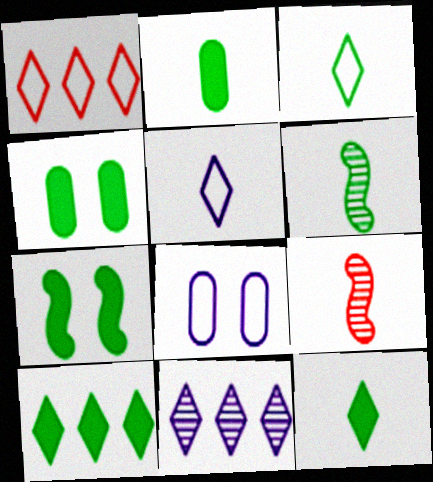[[1, 10, 11], 
[2, 3, 6], 
[2, 5, 9], 
[2, 7, 10], 
[8, 9, 10]]